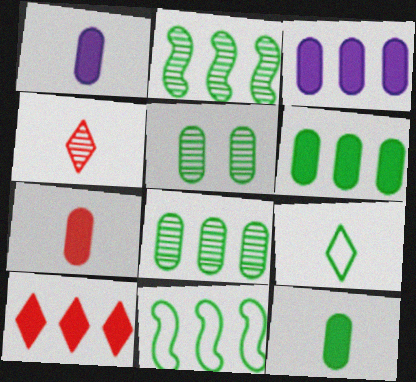[[1, 7, 12]]